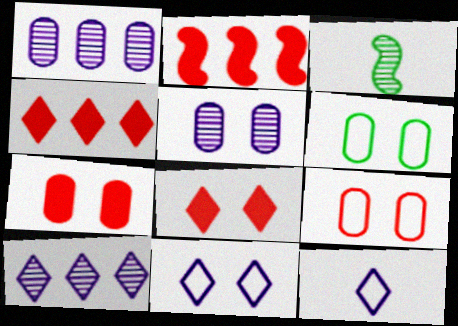[[5, 6, 7]]